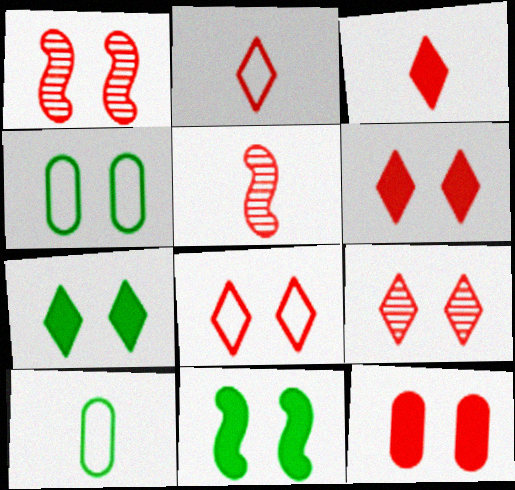[[1, 8, 12], 
[6, 8, 9]]